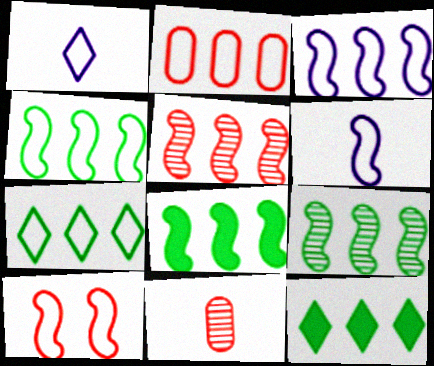[[2, 3, 7], 
[3, 5, 8], 
[4, 6, 10], 
[4, 8, 9]]